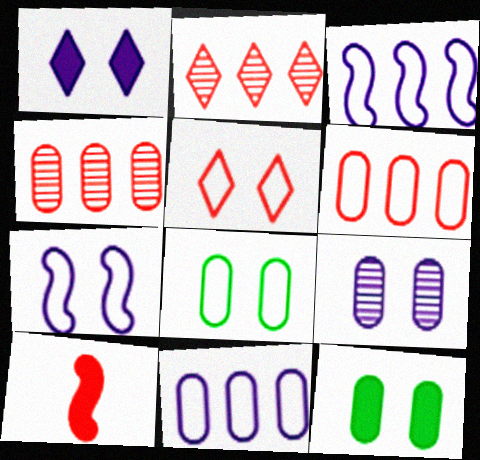[[1, 7, 9], 
[4, 5, 10], 
[5, 7, 8]]